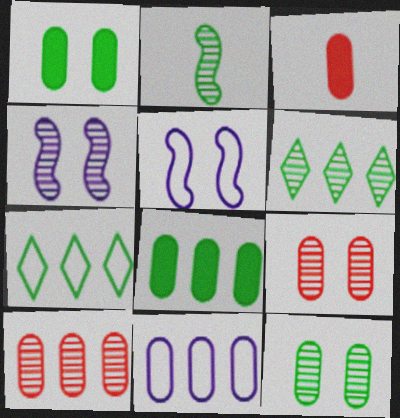[[1, 2, 7], 
[2, 6, 12], 
[3, 4, 7], 
[3, 5, 6], 
[3, 11, 12], 
[8, 10, 11]]